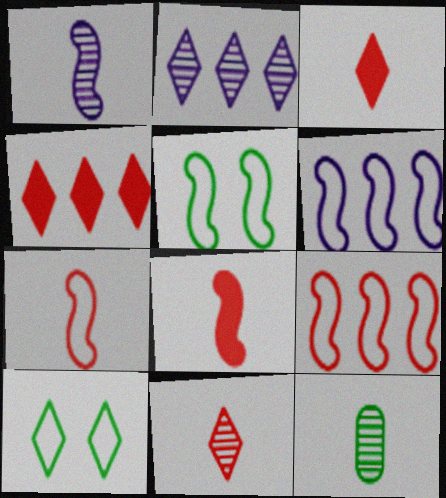[[1, 11, 12], 
[2, 3, 10], 
[5, 6, 7]]